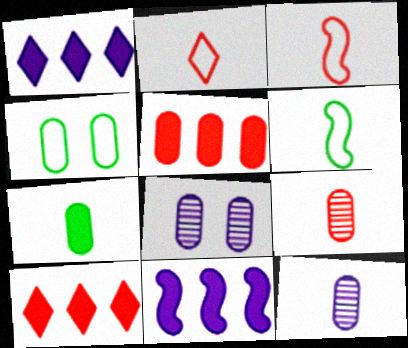[[4, 5, 12], 
[6, 8, 10]]